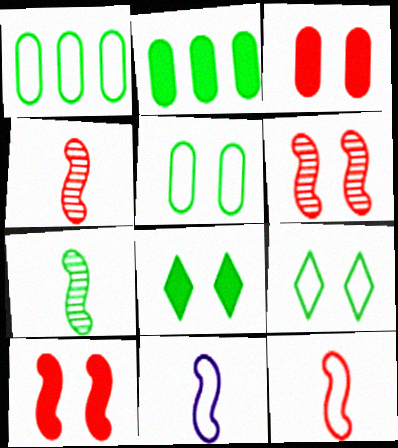[[1, 7, 8], 
[2, 7, 9]]